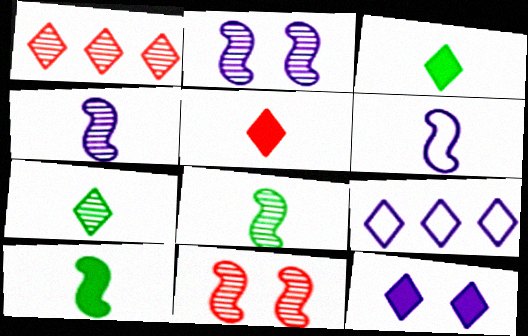[]